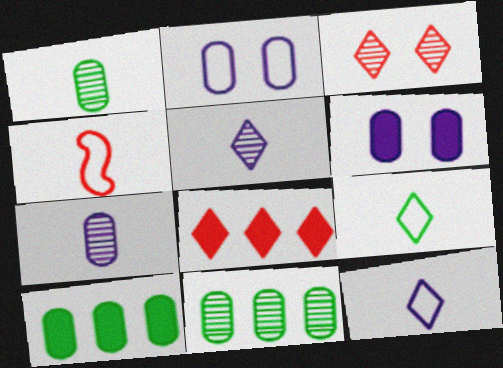[]